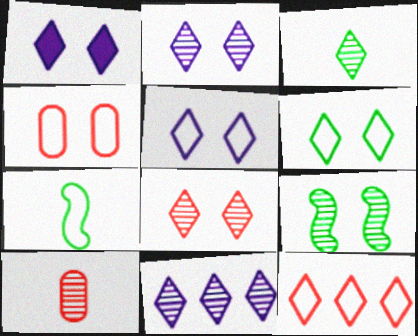[[1, 2, 5], 
[1, 3, 12], 
[1, 4, 9], 
[1, 6, 8], 
[3, 8, 11], 
[9, 10, 11]]